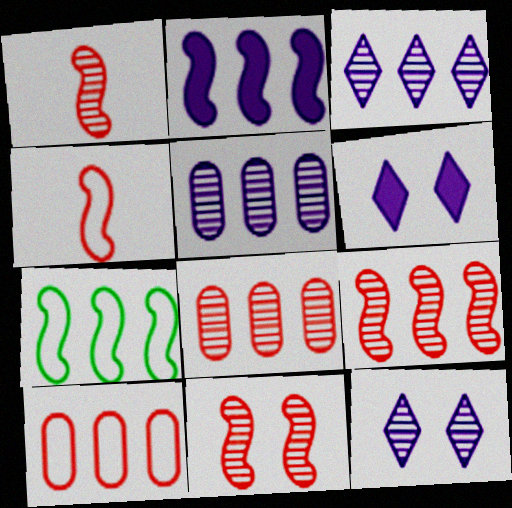[[1, 9, 11], 
[2, 7, 9]]